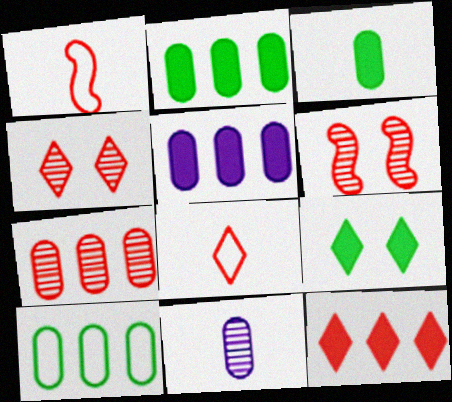[[4, 8, 12], 
[5, 7, 10]]